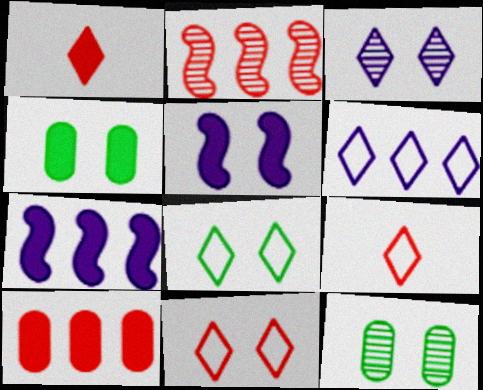[[1, 4, 7], 
[5, 11, 12], 
[6, 8, 9], 
[7, 9, 12]]